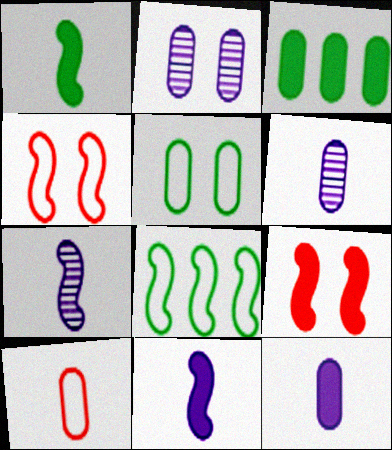[[2, 3, 10], 
[7, 8, 9]]